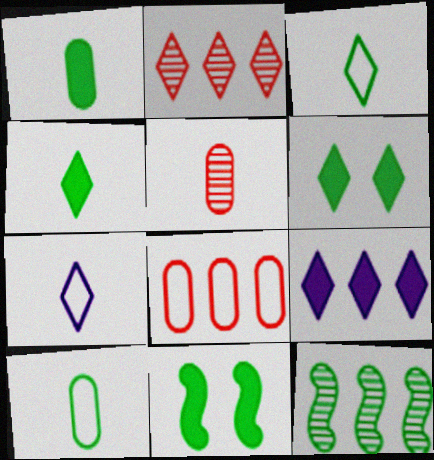[[2, 6, 7], 
[6, 10, 12], 
[8, 9, 12]]